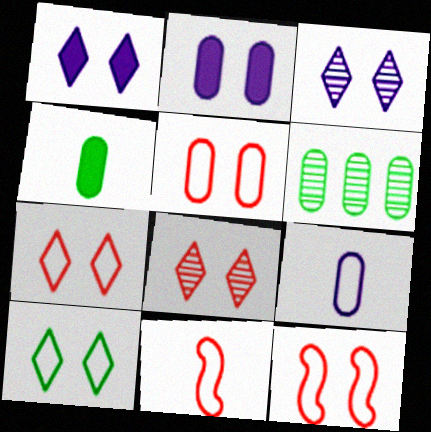[[1, 6, 11], 
[1, 8, 10], 
[5, 7, 12]]